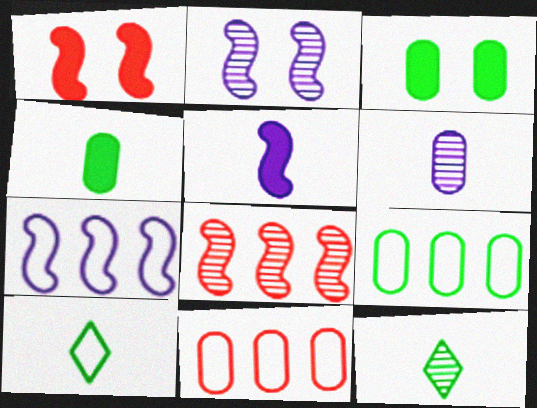[[2, 5, 7], 
[3, 6, 11]]